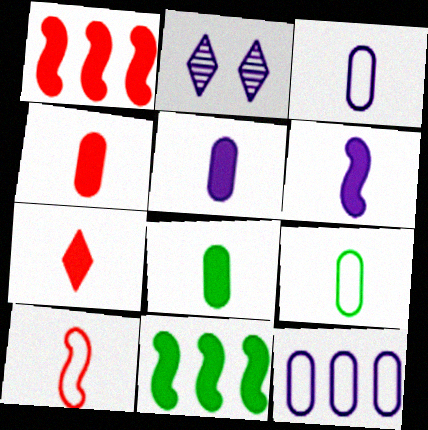[[1, 2, 9], 
[2, 6, 12], 
[4, 5, 8], 
[6, 7, 8]]